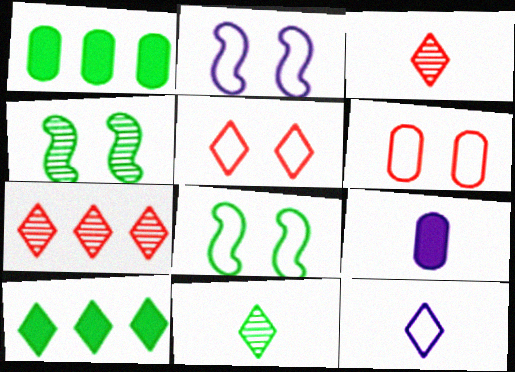[[1, 2, 3], 
[1, 8, 11], 
[7, 8, 9]]